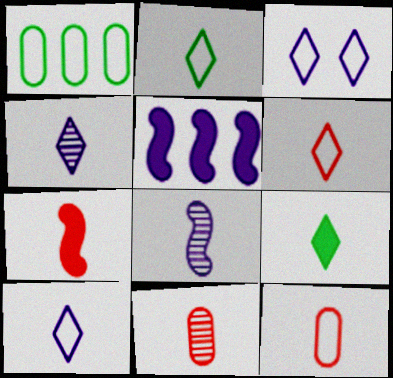[[2, 6, 10], 
[4, 6, 9], 
[6, 7, 11], 
[8, 9, 12]]